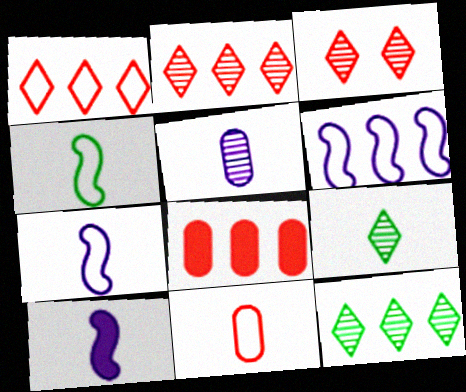[[6, 8, 12], 
[9, 10, 11]]